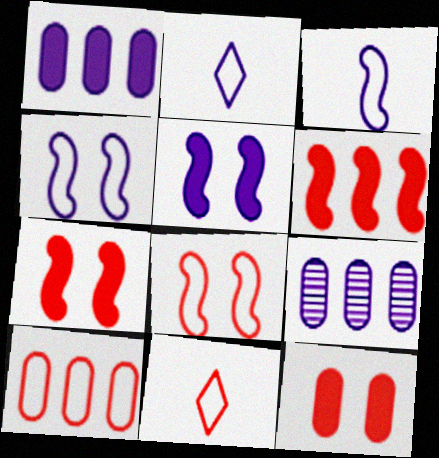[[2, 5, 9], 
[8, 10, 11]]